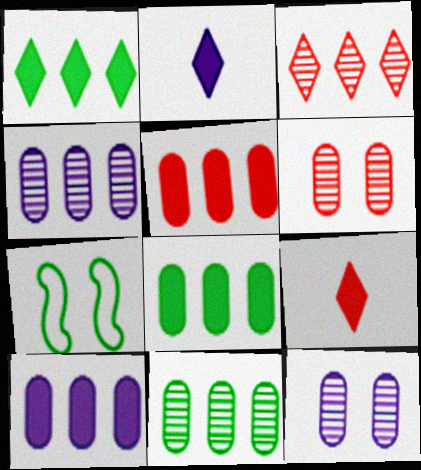[[4, 7, 9], 
[5, 8, 10]]